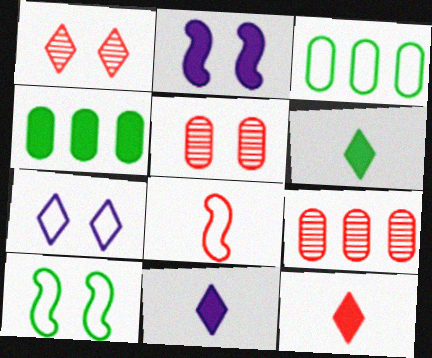[[2, 4, 12], 
[3, 7, 8], 
[6, 11, 12], 
[9, 10, 11]]